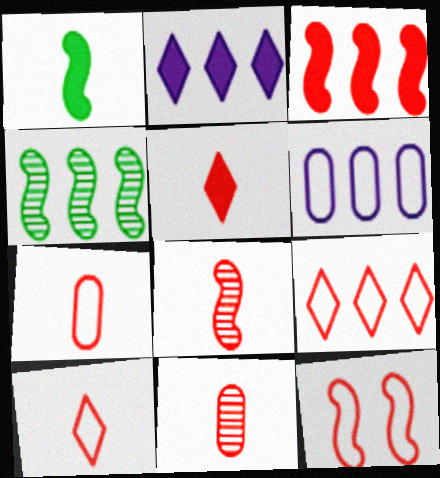[[3, 8, 12], 
[5, 7, 8], 
[7, 9, 12]]